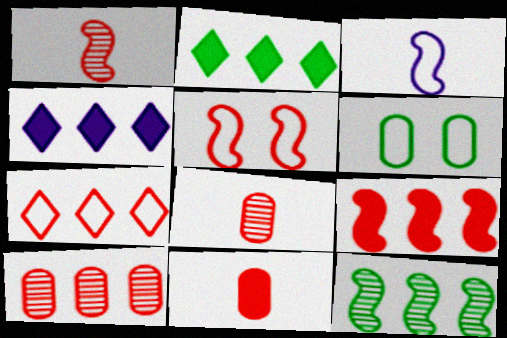[[1, 4, 6], 
[1, 5, 9], 
[3, 6, 7], 
[7, 9, 10]]